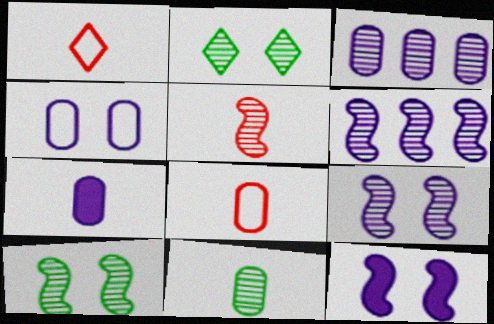[[2, 3, 5], 
[3, 4, 7], 
[5, 6, 10], 
[7, 8, 11]]